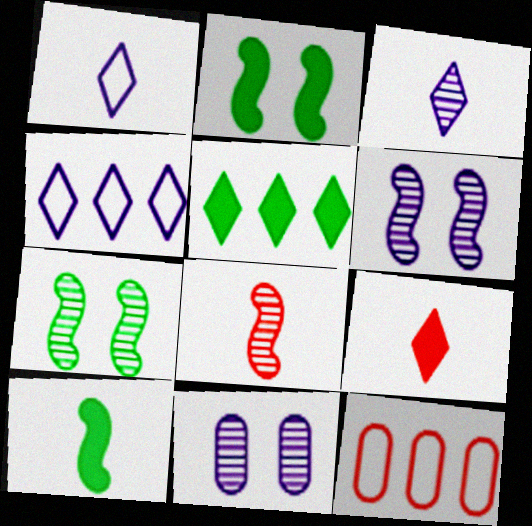[[2, 3, 12]]